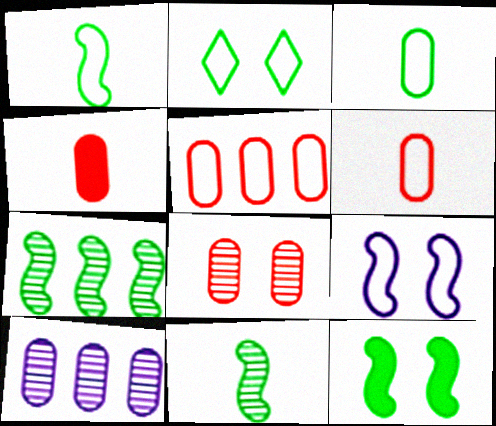[[1, 7, 12], 
[4, 5, 8]]